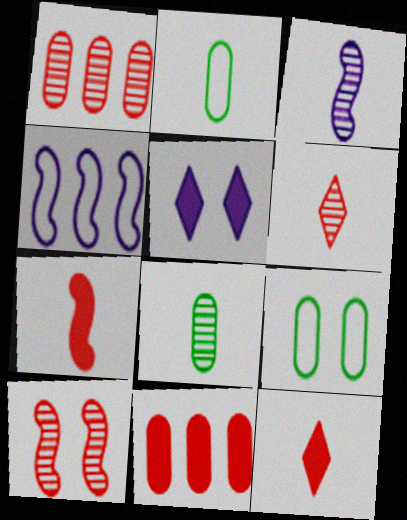[[1, 6, 10], 
[2, 3, 12], 
[3, 6, 8], 
[5, 9, 10]]